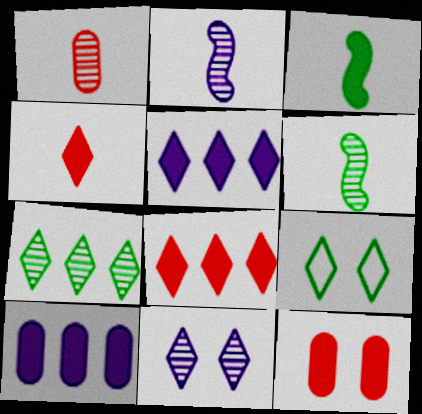[[3, 5, 12]]